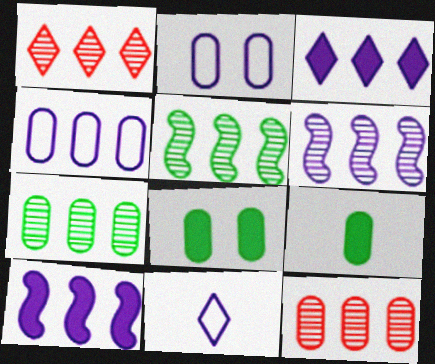[[1, 6, 7], 
[2, 9, 12], 
[3, 4, 6]]